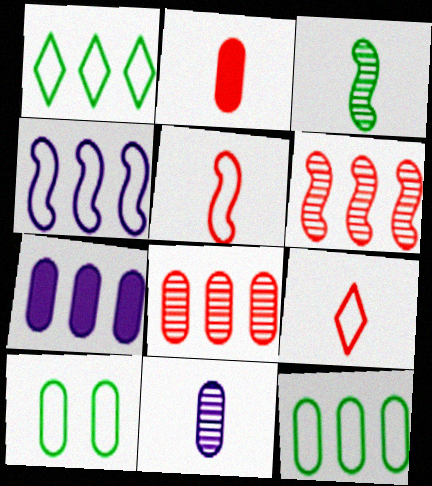[[1, 6, 7], 
[4, 9, 10], 
[7, 8, 12]]